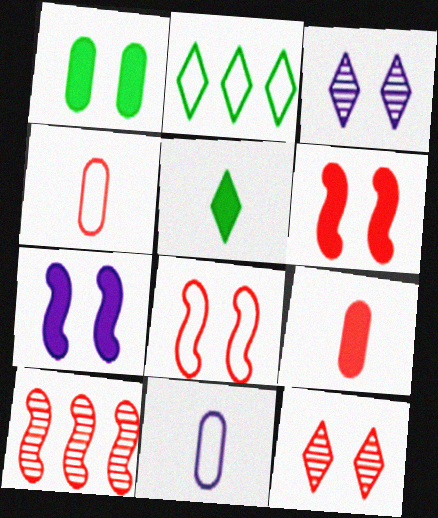[[1, 3, 8], 
[2, 8, 11]]